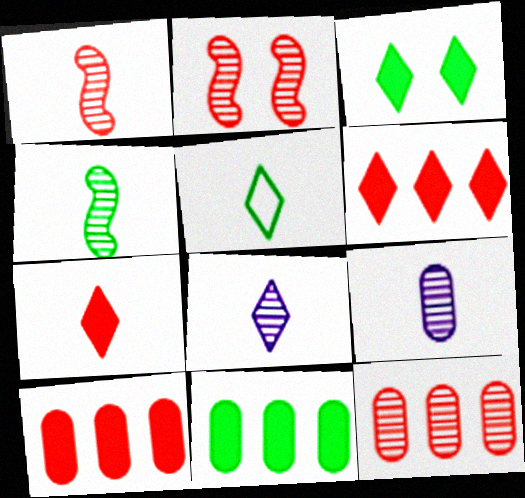[[5, 7, 8]]